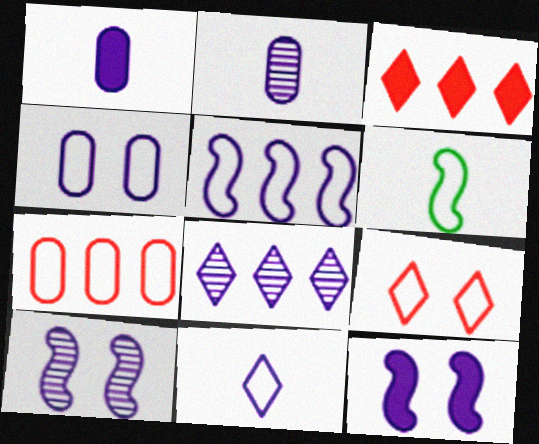[[2, 8, 10], 
[4, 5, 11]]